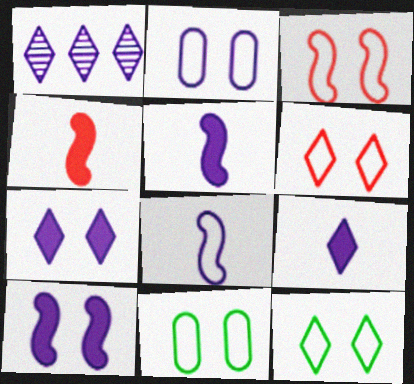[[1, 2, 5], 
[1, 4, 11], 
[2, 3, 12]]